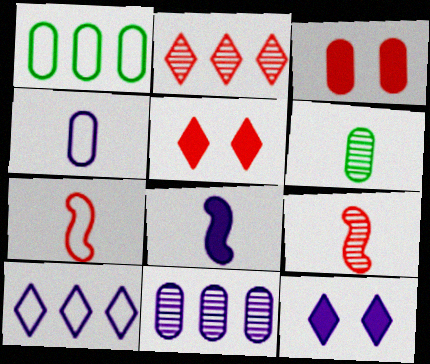[[1, 9, 12], 
[2, 3, 7]]